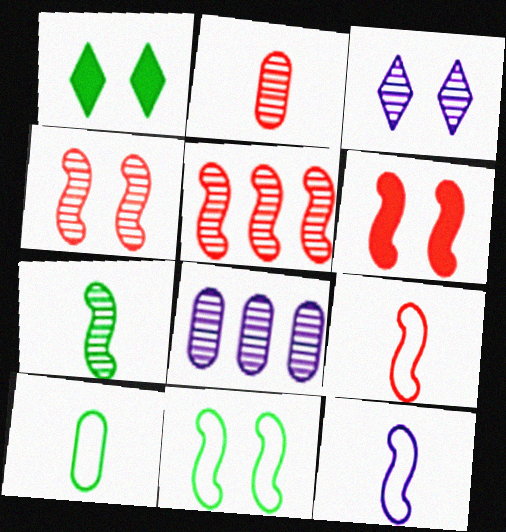[[1, 8, 9], 
[5, 6, 9]]